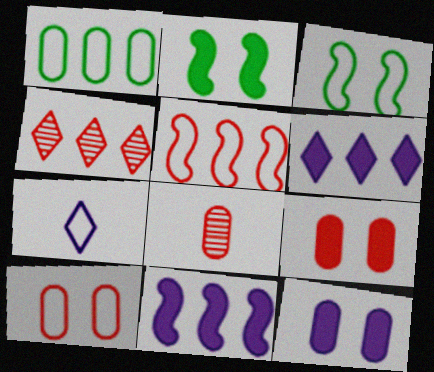[[1, 4, 11], 
[1, 8, 12], 
[3, 6, 8]]